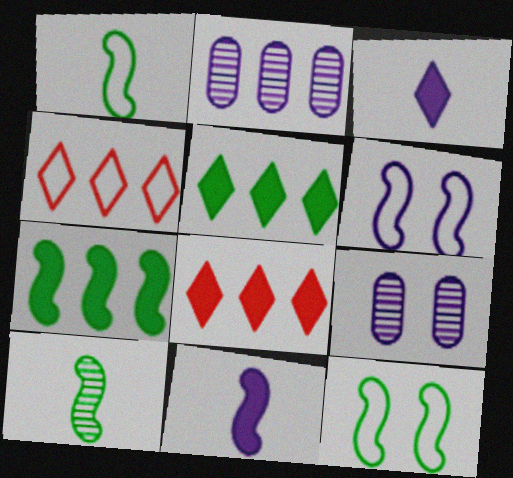[[1, 8, 9], 
[2, 3, 6], 
[2, 4, 7], 
[7, 10, 12]]